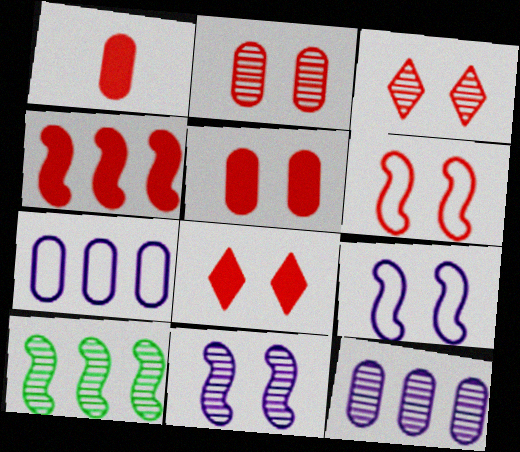[[1, 4, 8], 
[2, 6, 8], 
[3, 5, 6]]